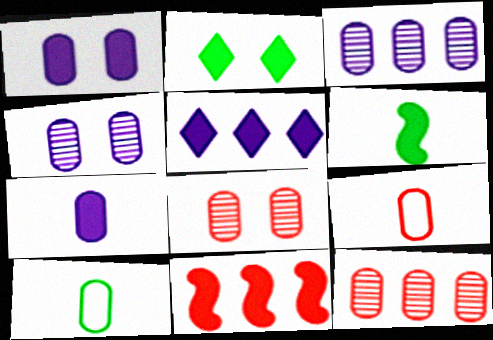[[1, 10, 12], 
[2, 7, 11]]